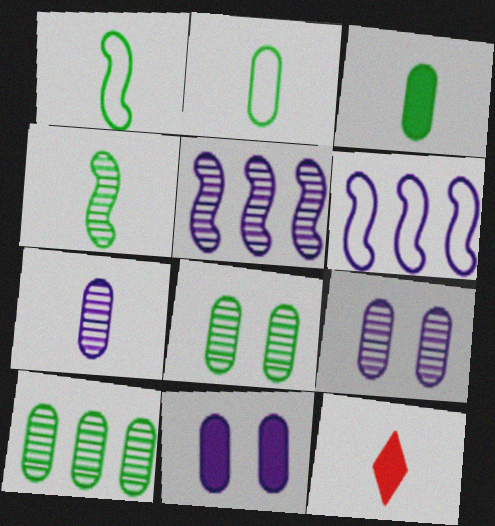[[1, 7, 12], 
[6, 8, 12]]